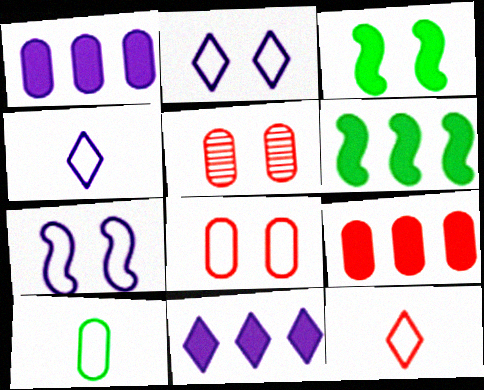[[1, 5, 10], 
[2, 3, 5], 
[4, 5, 6], 
[6, 9, 11]]